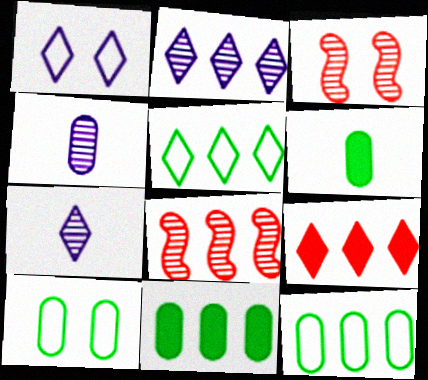[[1, 6, 8], 
[2, 5, 9]]